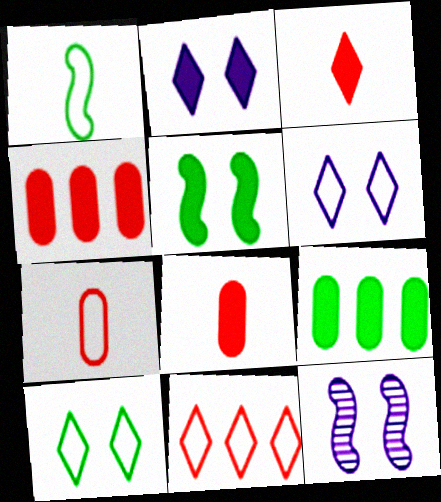[]